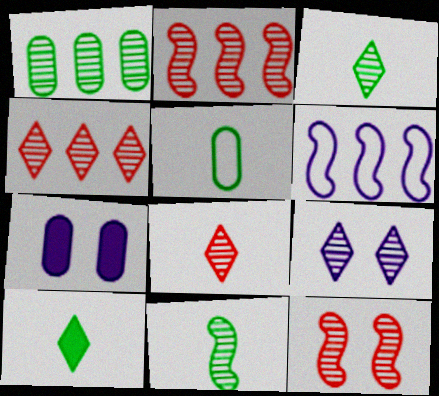[[3, 4, 9], 
[5, 10, 11]]